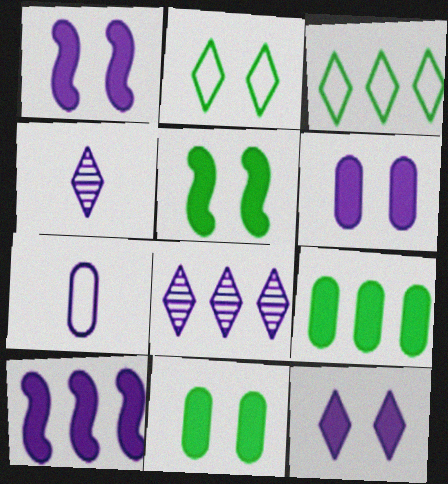[[1, 6, 12], 
[1, 7, 8]]